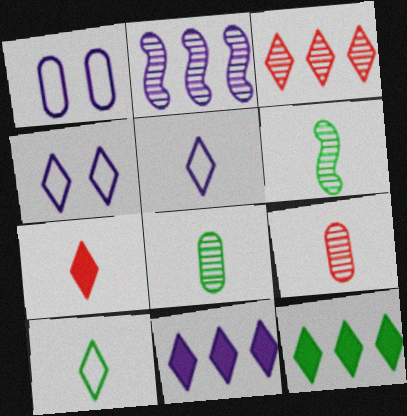[]